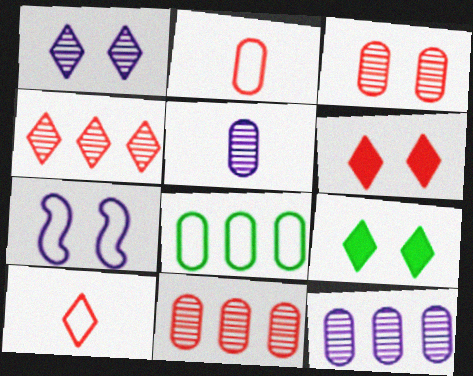[[3, 7, 9], 
[4, 6, 10], 
[7, 8, 10]]